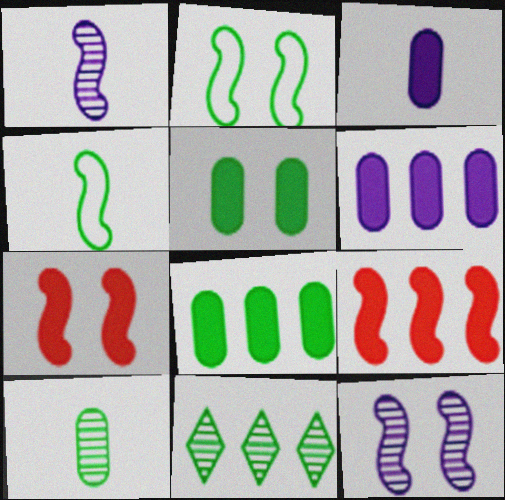[[1, 2, 9], 
[2, 7, 12], 
[4, 5, 11], 
[4, 9, 12]]